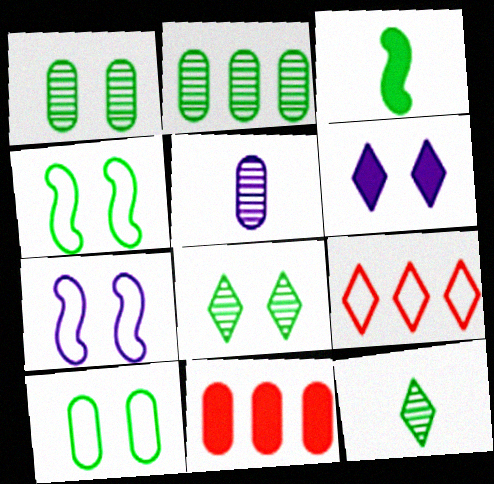[[3, 6, 11], 
[5, 10, 11], 
[6, 9, 12], 
[7, 11, 12]]